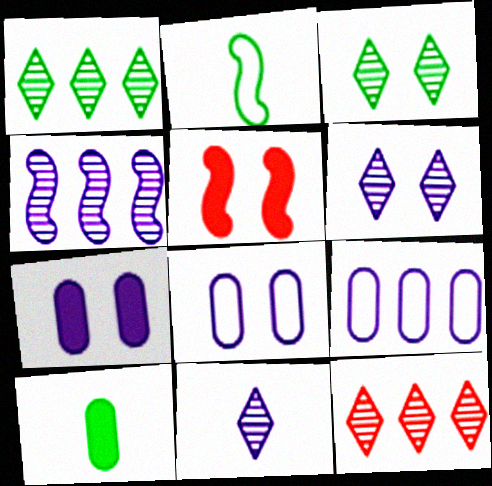[[2, 4, 5], 
[2, 7, 12], 
[3, 5, 8], 
[3, 11, 12]]